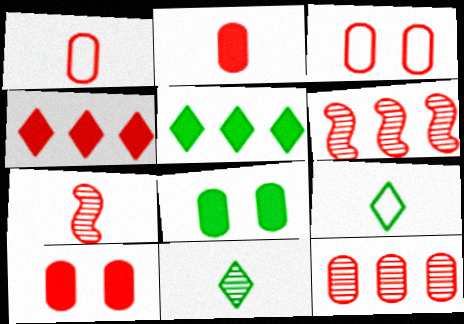[[1, 10, 12], 
[2, 3, 12], 
[3, 4, 7]]